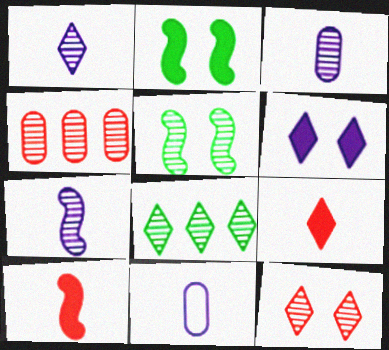[[1, 3, 7], 
[1, 4, 5], 
[1, 8, 12]]